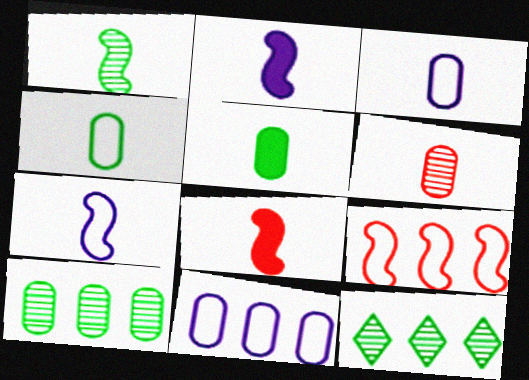[[1, 7, 8], 
[3, 5, 6]]